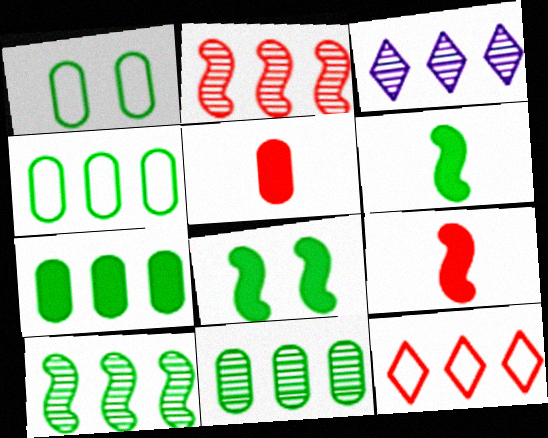[[1, 3, 9], 
[2, 3, 11], 
[4, 7, 11]]